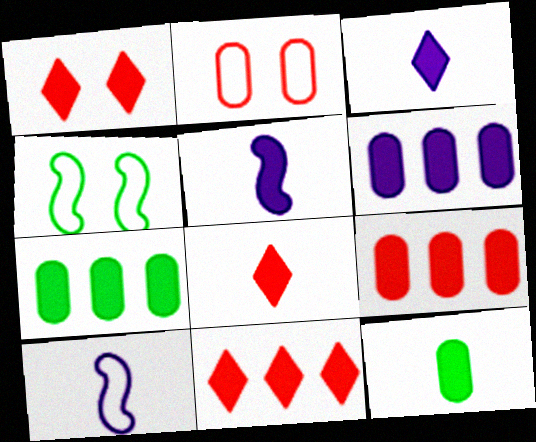[[1, 5, 7], 
[1, 8, 11], 
[5, 8, 12], 
[6, 7, 9]]